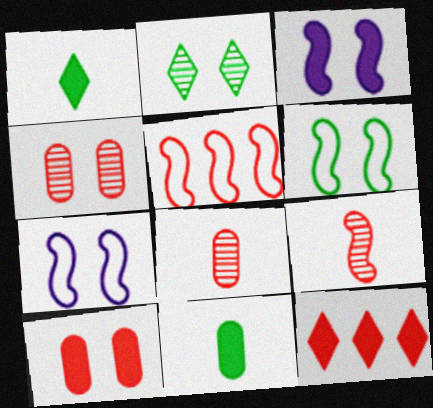[[2, 7, 10], 
[3, 11, 12]]